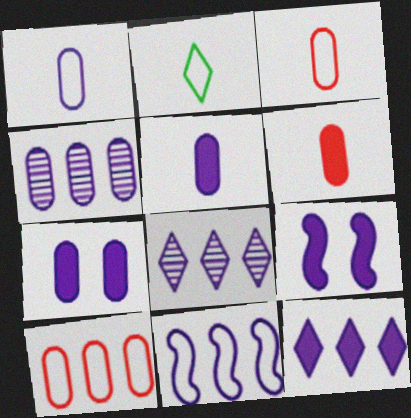[[1, 4, 7], 
[1, 8, 9], 
[4, 11, 12], 
[5, 9, 12]]